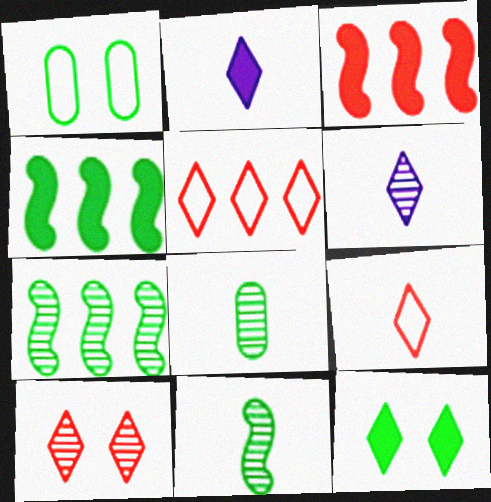[[1, 3, 6], 
[5, 6, 12]]